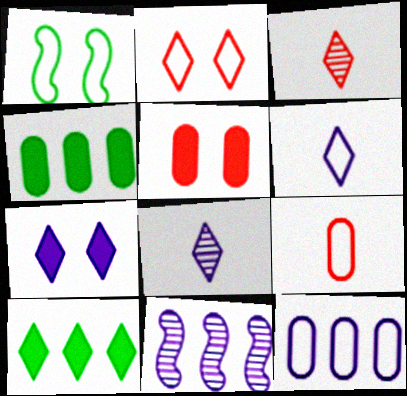[[2, 8, 10]]